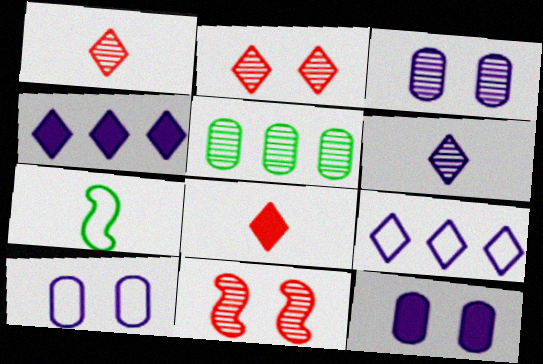[[3, 10, 12], 
[5, 6, 11]]